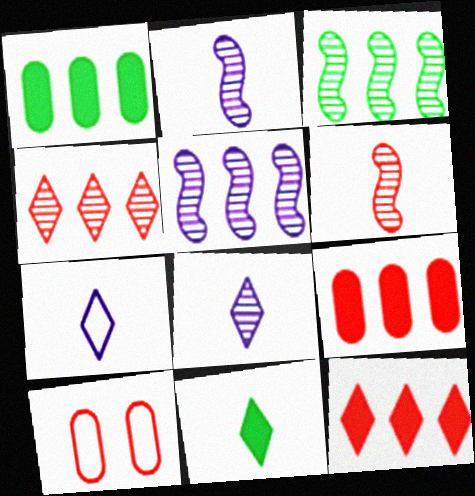[[5, 10, 11], 
[6, 10, 12]]